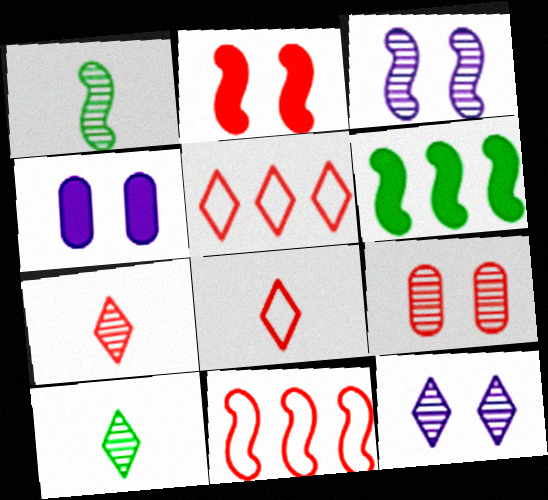[[1, 4, 5], 
[4, 10, 11]]